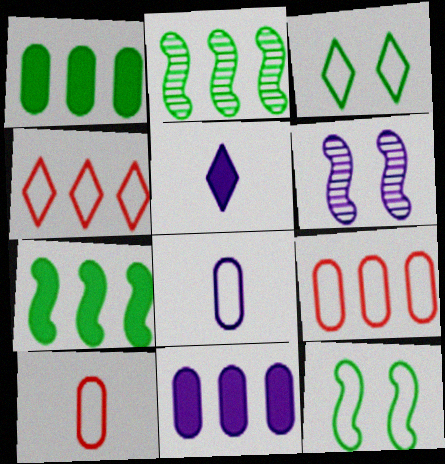[[2, 4, 11], 
[4, 8, 12]]